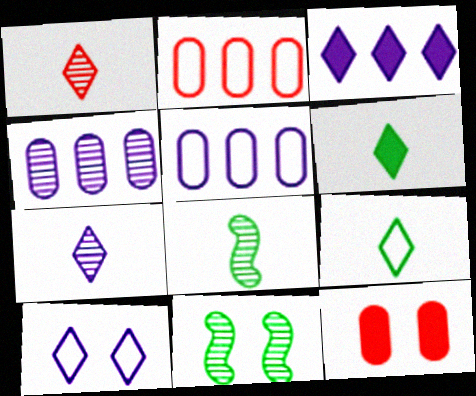[[1, 4, 11], 
[3, 7, 10], 
[10, 11, 12]]